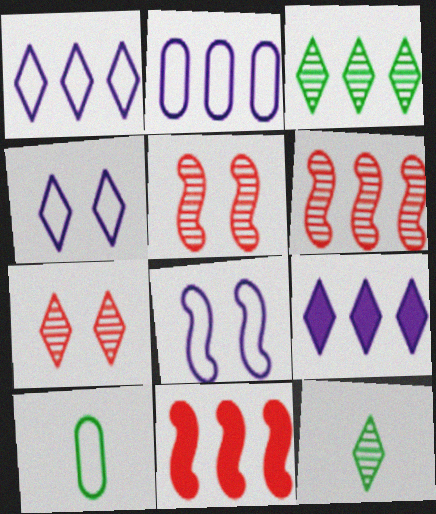[[2, 3, 11], 
[5, 9, 10]]